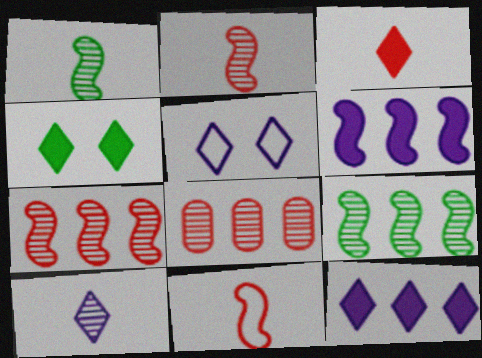[[3, 4, 12], 
[5, 10, 12]]